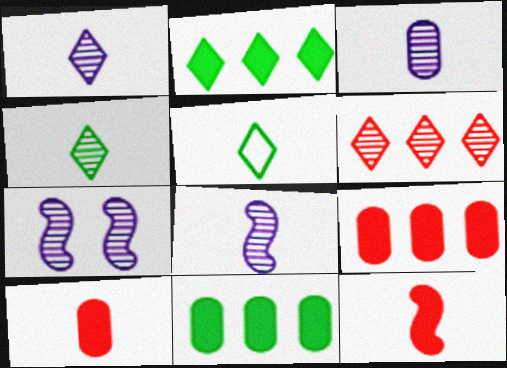[[1, 3, 8], 
[3, 5, 12], 
[5, 7, 9], 
[5, 8, 10]]